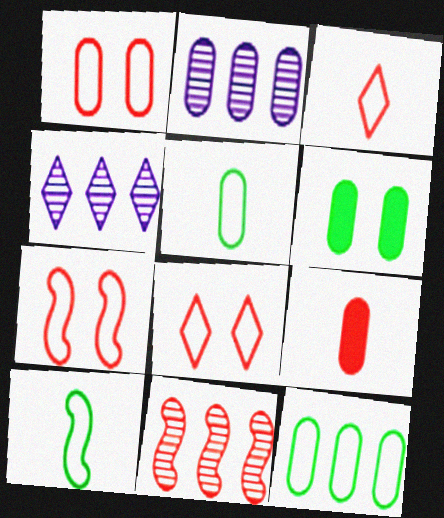[[1, 7, 8], 
[8, 9, 11]]